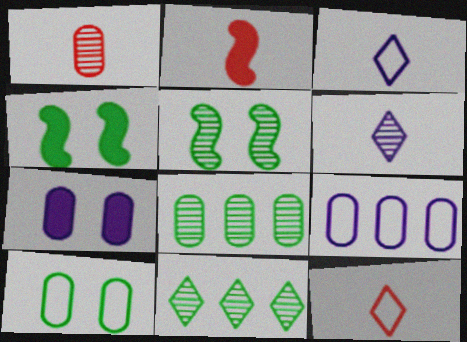[[1, 2, 12]]